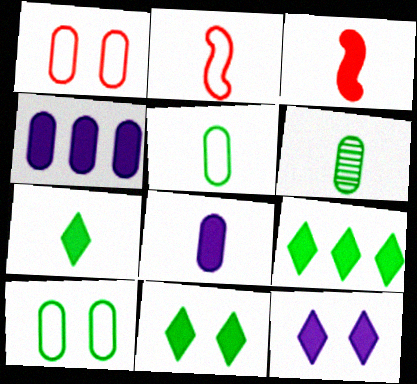[[1, 4, 6], 
[3, 4, 11], 
[3, 7, 8], 
[7, 9, 11]]